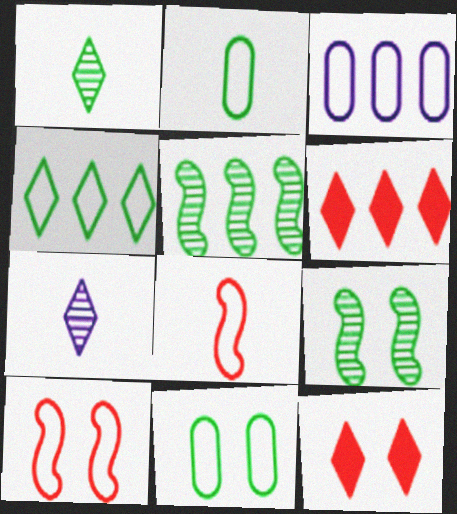[[3, 5, 6], 
[4, 7, 12]]